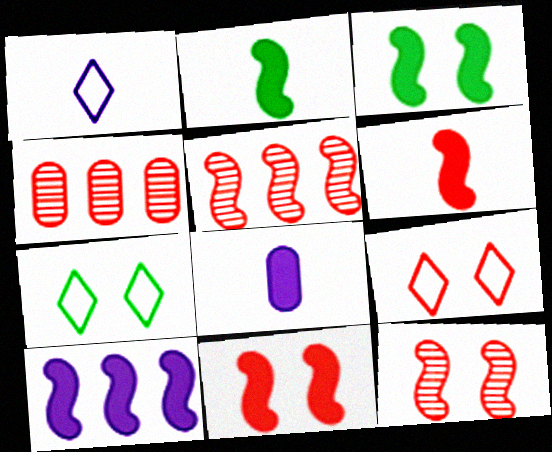[[1, 3, 4], 
[2, 10, 11], 
[3, 6, 10], 
[4, 6, 9], 
[5, 7, 8]]